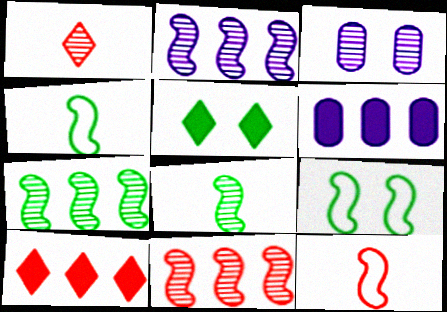[[1, 3, 7], 
[1, 6, 9], 
[2, 7, 11], 
[3, 4, 10]]